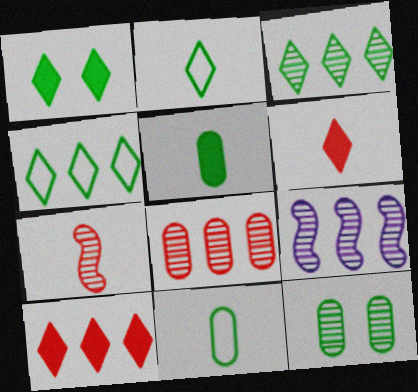[[1, 2, 3], 
[3, 8, 9]]